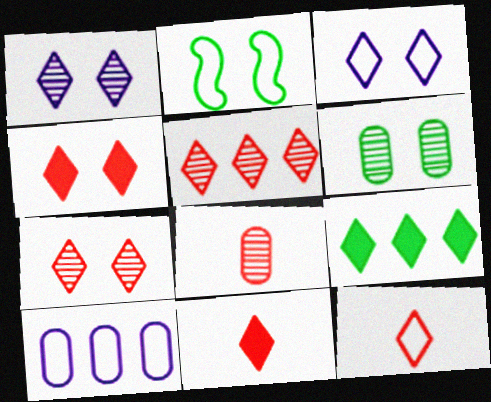[[1, 9, 12], 
[2, 10, 12], 
[4, 5, 12]]